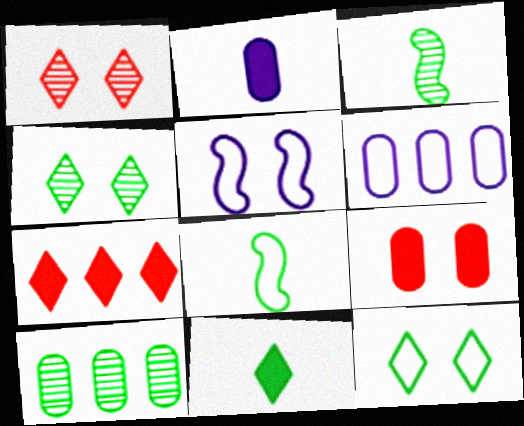[[3, 4, 10], 
[4, 5, 9]]